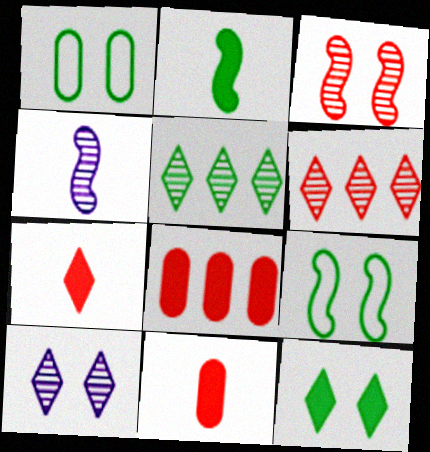[[1, 2, 5]]